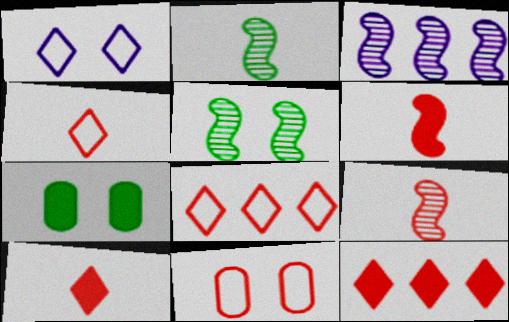[[3, 4, 7], 
[3, 5, 9], 
[9, 11, 12]]